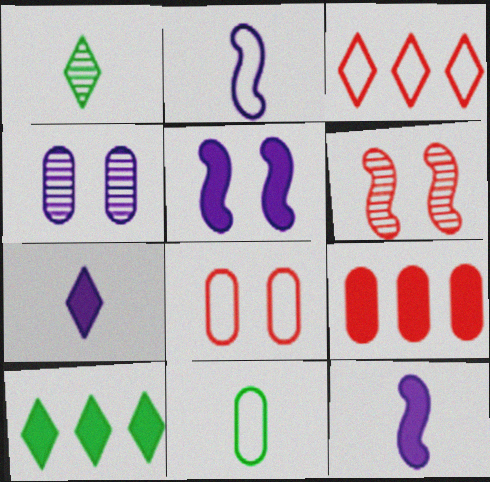[[4, 9, 11]]